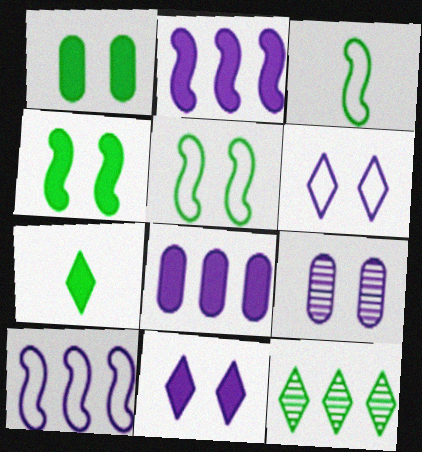[[1, 3, 12]]